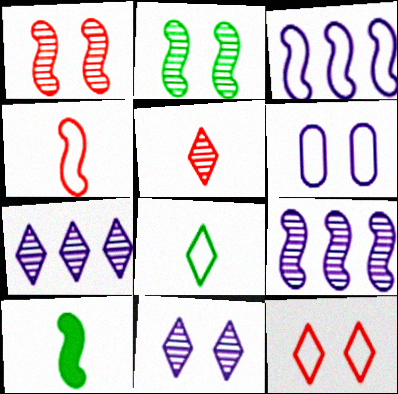[[1, 3, 10]]